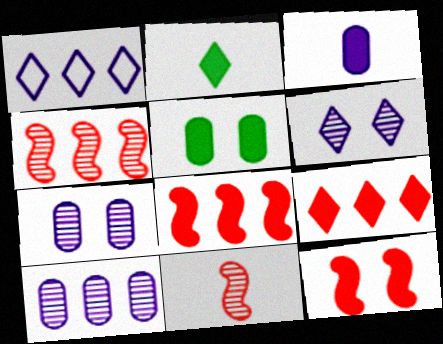[[1, 5, 11]]